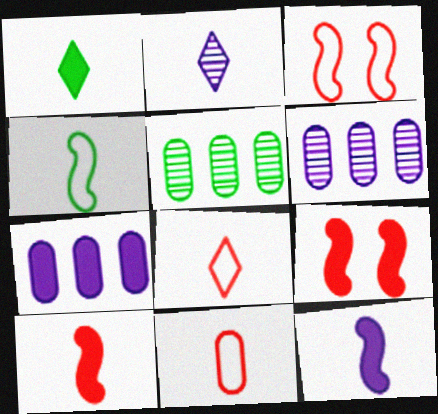[[1, 2, 8], 
[1, 3, 6], 
[1, 7, 9]]